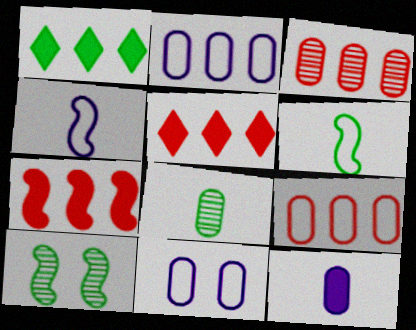[[4, 7, 10]]